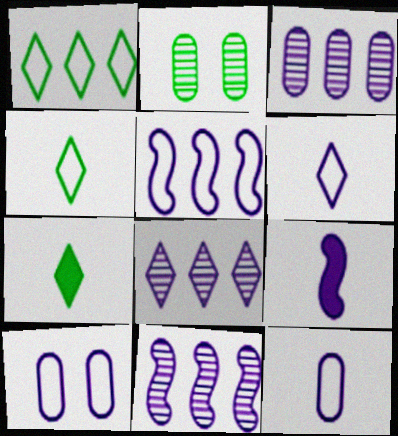[[3, 8, 11], 
[5, 6, 10], 
[8, 9, 10]]